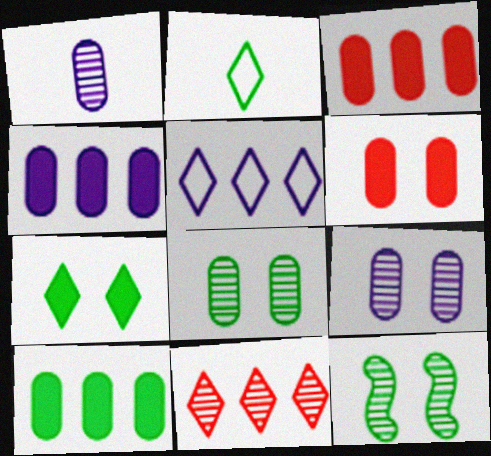[[1, 11, 12], 
[2, 10, 12], 
[3, 4, 10]]